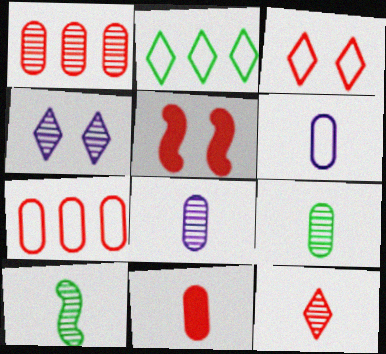[[1, 4, 10], 
[2, 5, 8], 
[5, 7, 12], 
[6, 9, 11], 
[8, 10, 12]]